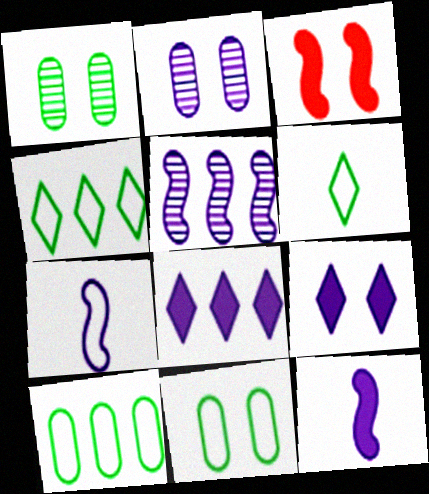[[2, 7, 8]]